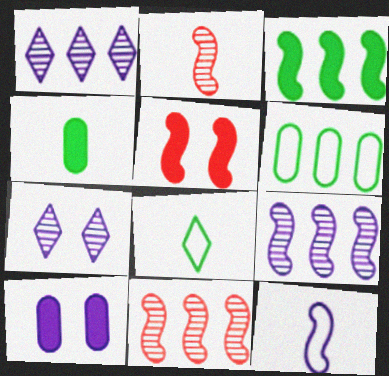[[1, 10, 12], 
[8, 10, 11]]